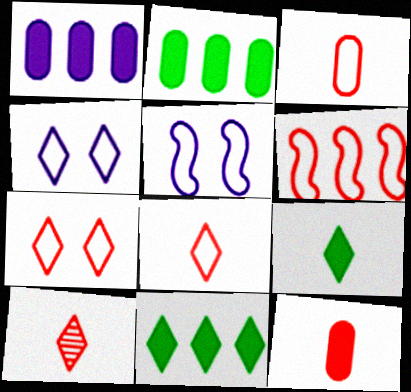[[2, 5, 10], 
[3, 6, 7], 
[4, 10, 11]]